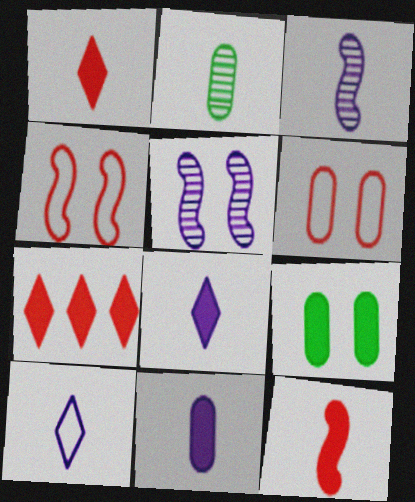[[2, 10, 12], 
[3, 10, 11]]